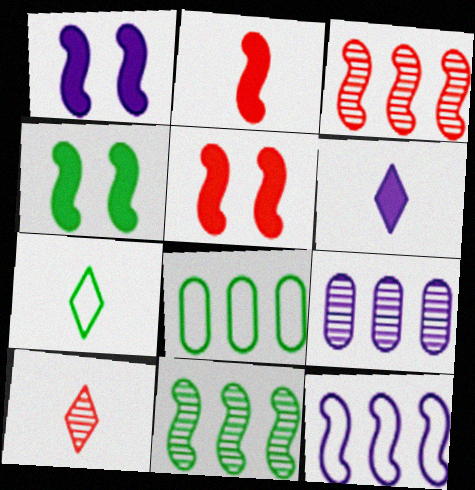[[1, 4, 5], 
[1, 8, 10], 
[5, 7, 9], 
[6, 7, 10]]